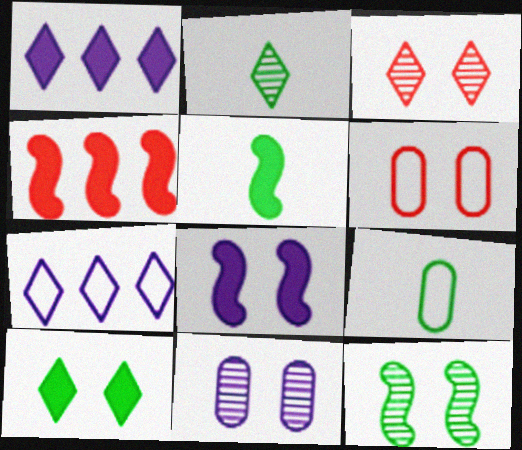[[2, 5, 9], 
[3, 11, 12], 
[4, 5, 8]]